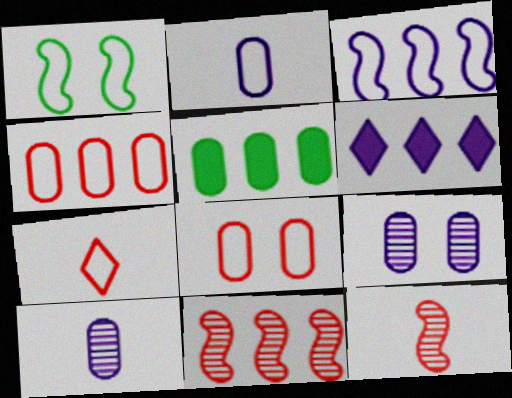[[5, 8, 10]]